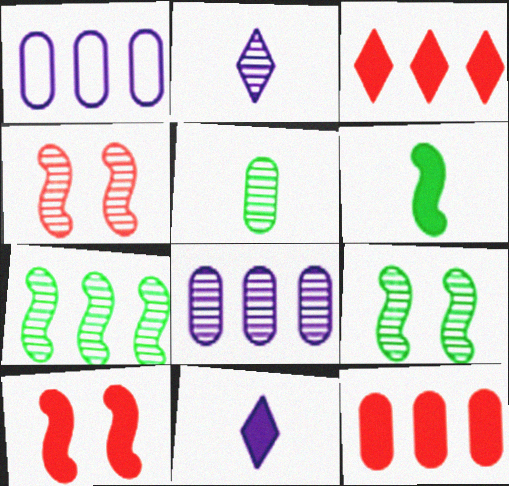[[1, 3, 7]]